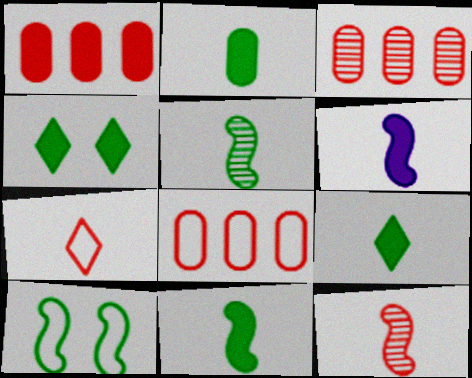[[1, 3, 8], 
[1, 4, 6], 
[2, 9, 11]]